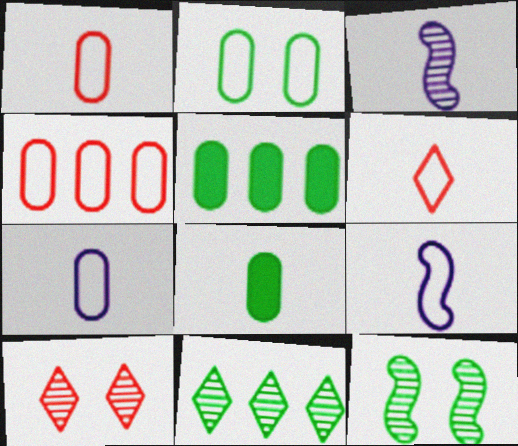[[2, 4, 7], 
[3, 6, 8], 
[5, 9, 10]]